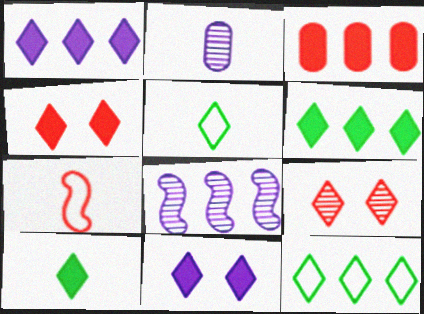[[1, 4, 10], 
[1, 5, 9], 
[2, 7, 10], 
[3, 7, 9], 
[3, 8, 12]]